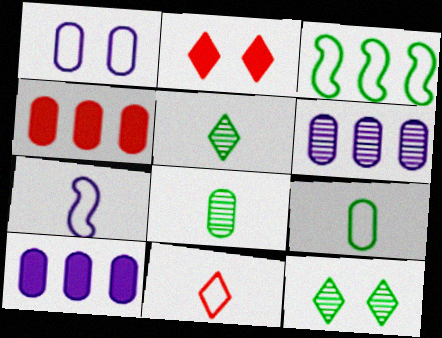[[1, 3, 11], 
[1, 4, 8], 
[4, 7, 12], 
[7, 9, 11]]